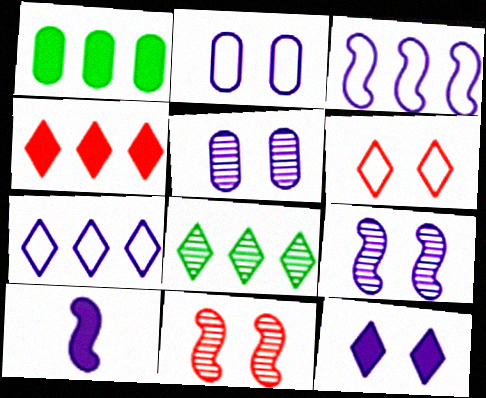[[2, 9, 12], 
[3, 9, 10], 
[4, 7, 8], 
[5, 7, 10]]